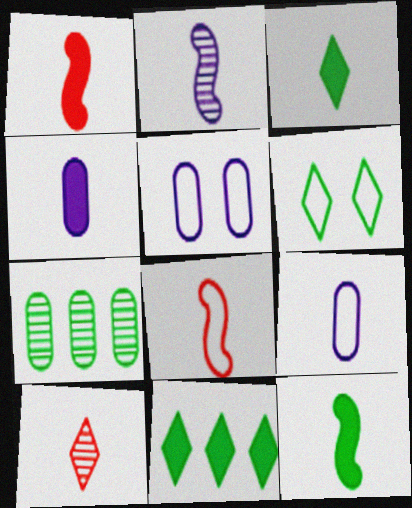[[1, 3, 4], 
[2, 8, 12], 
[6, 7, 12], 
[9, 10, 12]]